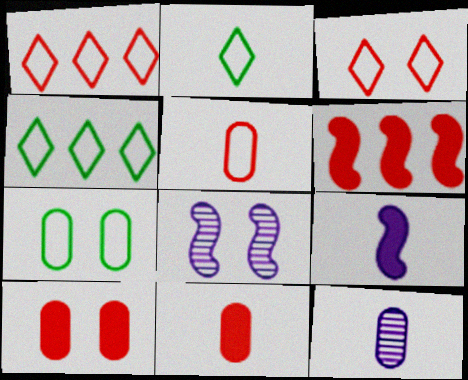[[4, 8, 11]]